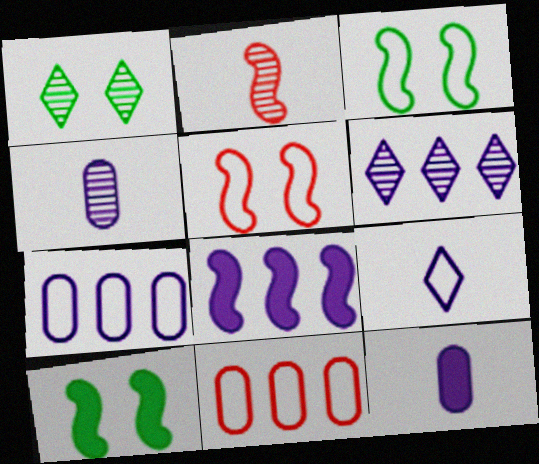[[2, 3, 8], 
[3, 9, 11], 
[6, 7, 8]]